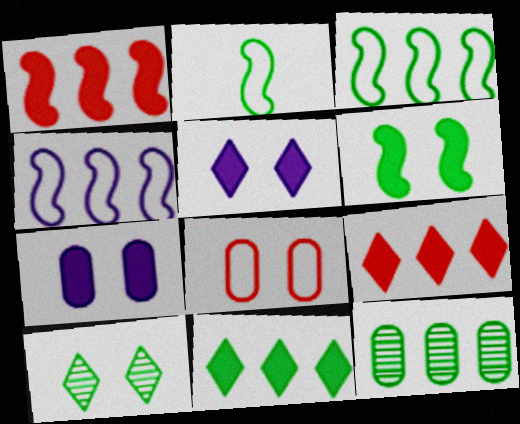[[3, 11, 12], 
[4, 9, 12]]